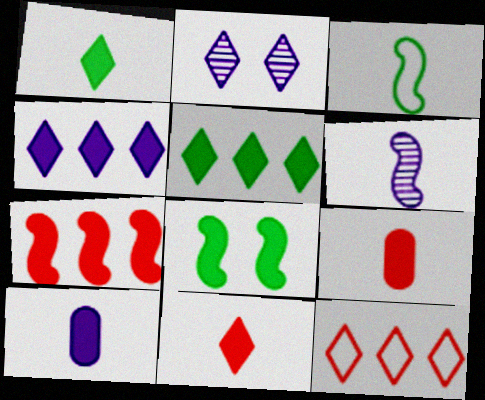[[1, 2, 12], 
[4, 8, 9]]